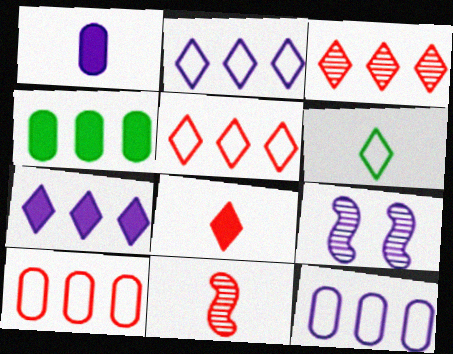[[1, 2, 9], 
[1, 6, 11]]